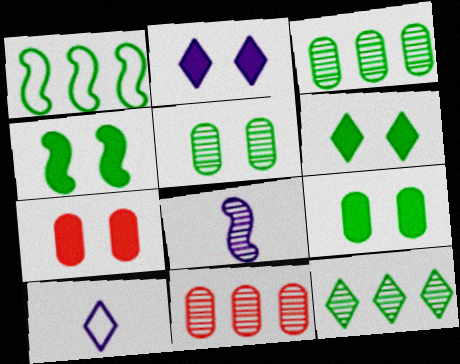[[2, 4, 7], 
[4, 6, 9], 
[4, 10, 11]]